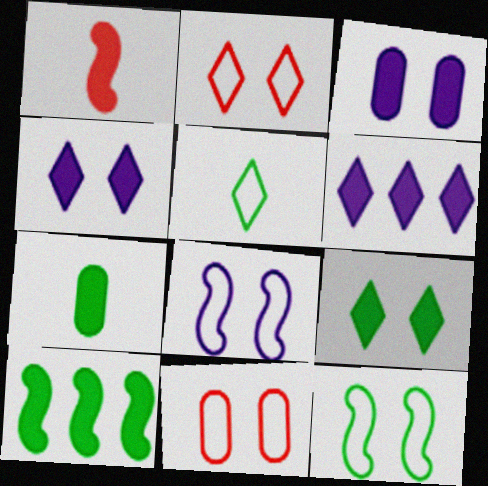[[7, 9, 10]]